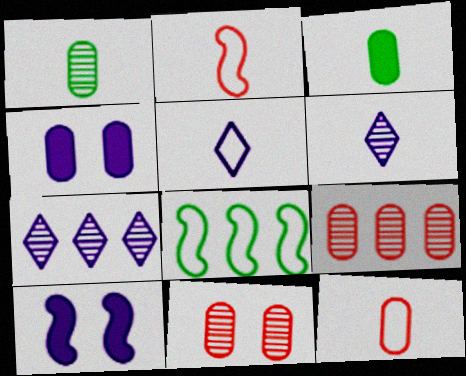[[2, 3, 6]]